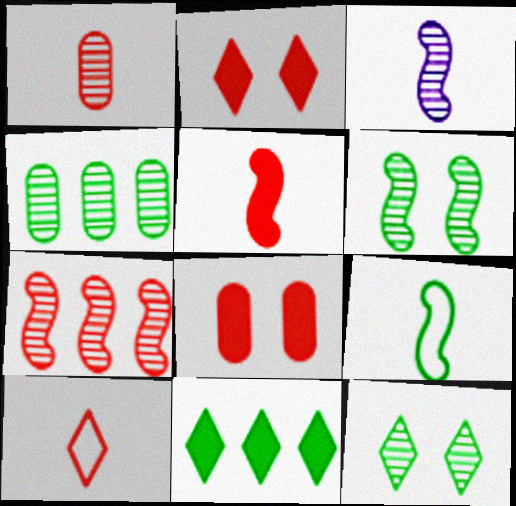[[1, 5, 10], 
[3, 5, 9], 
[3, 6, 7], 
[7, 8, 10]]